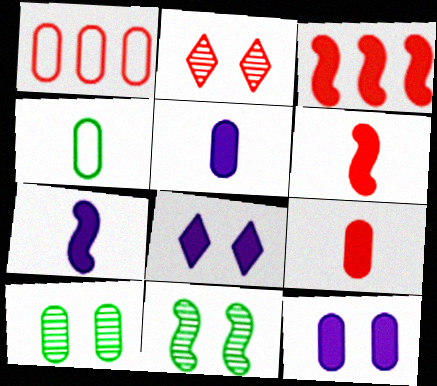[[1, 2, 6], 
[1, 5, 10]]